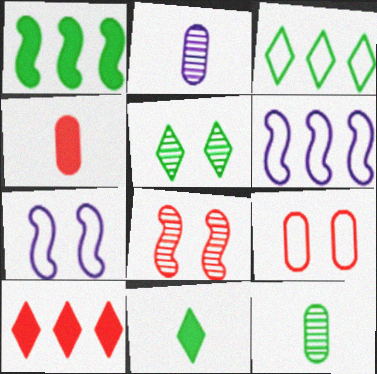[[3, 5, 11], 
[4, 5, 6], 
[7, 10, 12]]